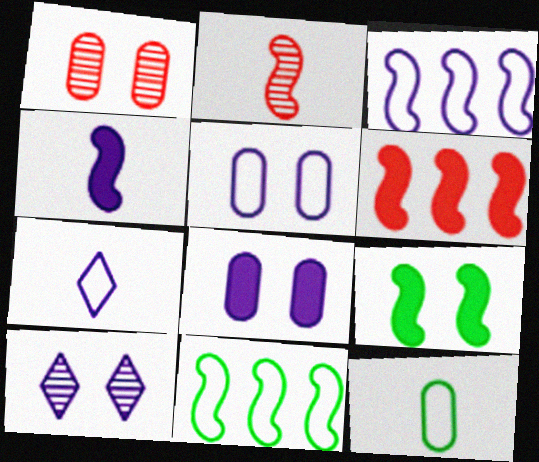[[2, 3, 9], 
[3, 5, 7], 
[4, 6, 9], 
[6, 10, 12]]